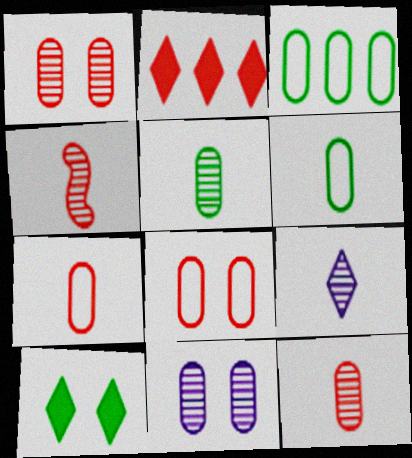[[2, 4, 8], 
[4, 5, 9]]